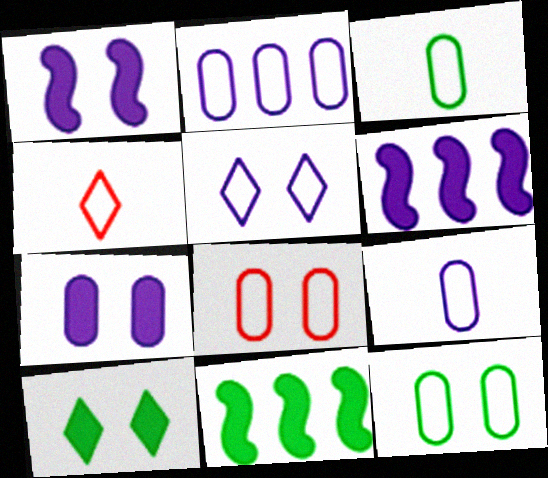[[2, 3, 8]]